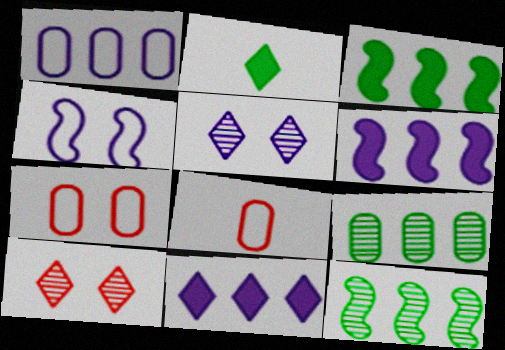[[3, 5, 8]]